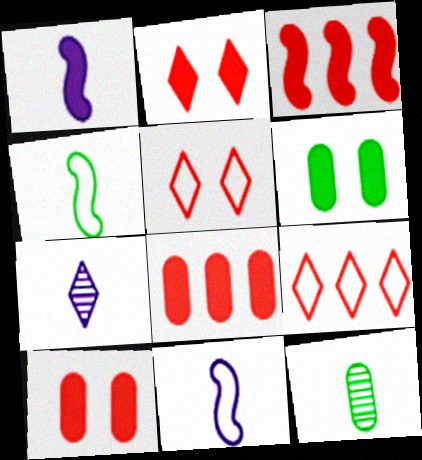[]